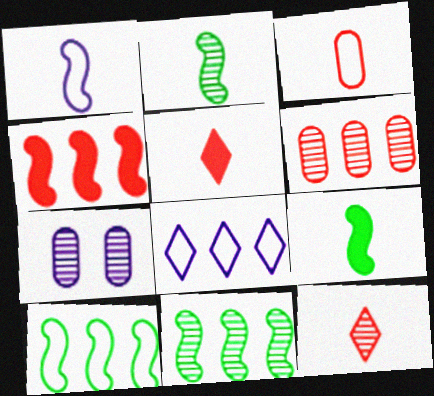[[5, 7, 10], 
[7, 11, 12]]